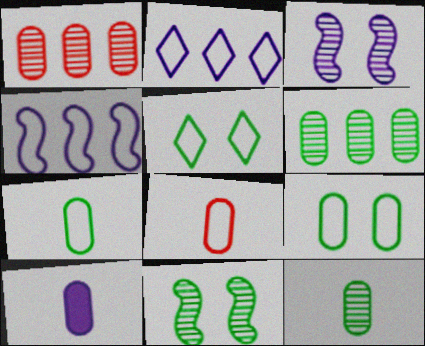[[1, 9, 10], 
[2, 3, 10], 
[4, 5, 8], 
[8, 10, 12]]